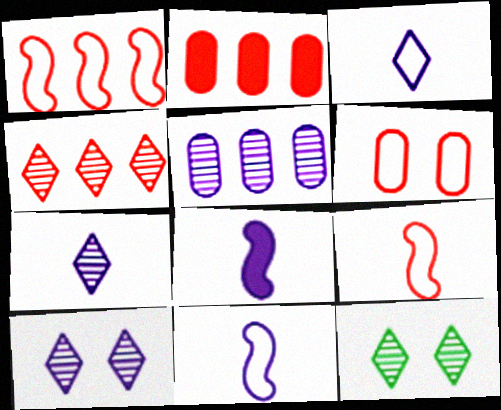[[1, 2, 4], 
[2, 11, 12], 
[4, 7, 12]]